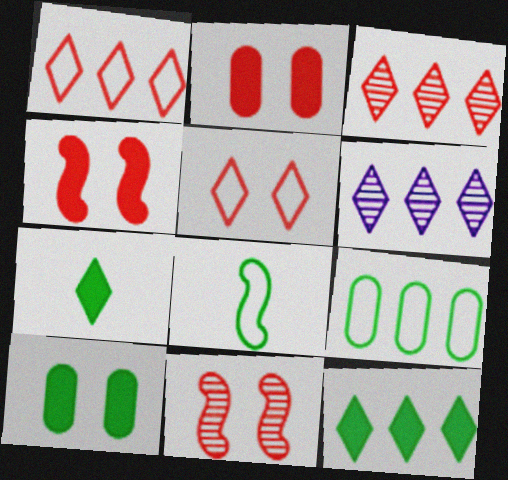[[1, 6, 12], 
[2, 5, 11], 
[2, 6, 8], 
[5, 6, 7]]